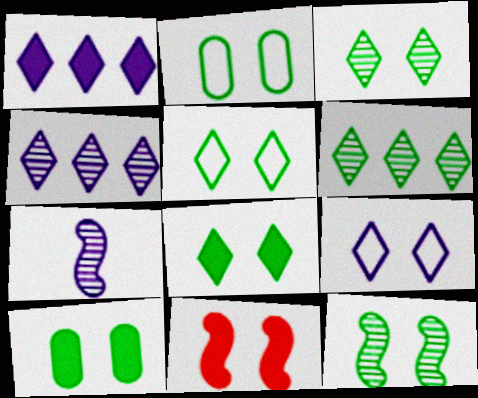[[2, 8, 12], 
[3, 5, 8], 
[5, 10, 12]]